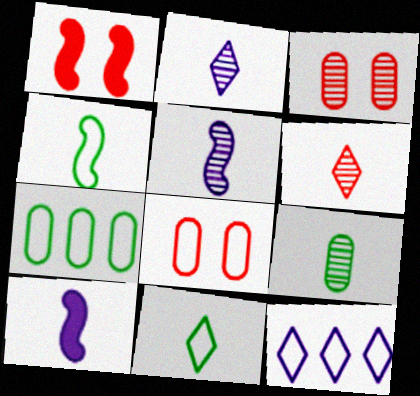[[1, 2, 7], 
[1, 9, 12], 
[4, 8, 12], 
[5, 6, 9]]